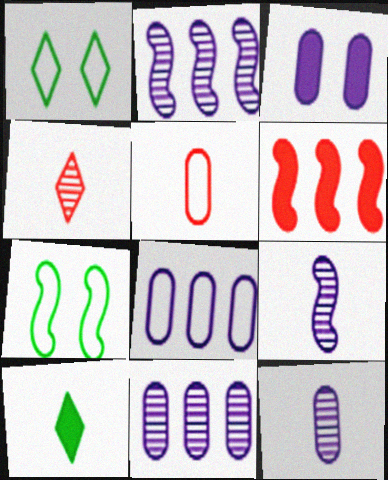[[1, 6, 12], 
[3, 6, 10], 
[3, 8, 12], 
[5, 9, 10], 
[6, 7, 9]]